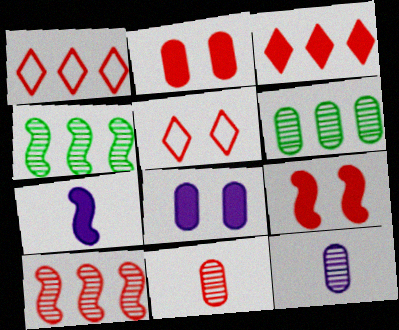[[1, 9, 11], 
[5, 6, 7]]